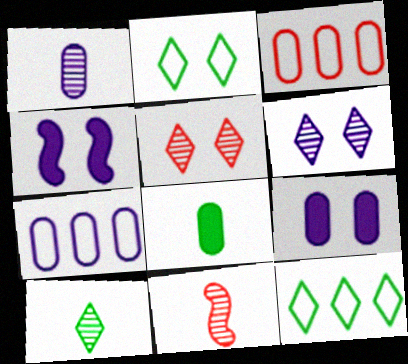[[1, 7, 9], 
[1, 10, 11], 
[3, 4, 10], 
[9, 11, 12]]